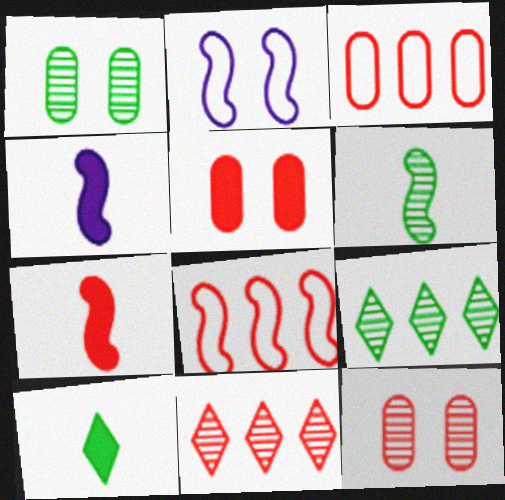[[1, 6, 9]]